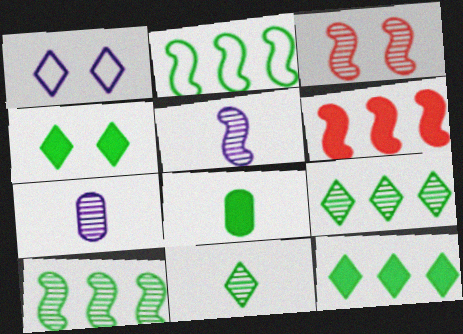[[3, 5, 10], 
[3, 7, 9]]